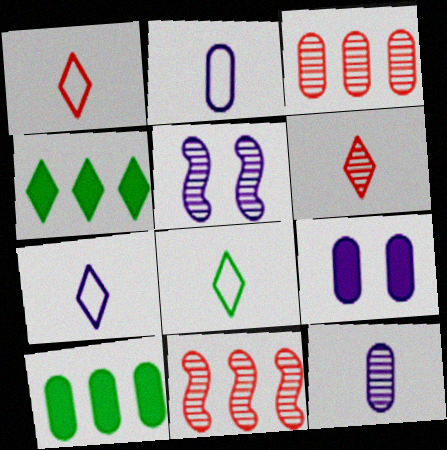[[1, 5, 10], 
[1, 7, 8], 
[8, 9, 11]]